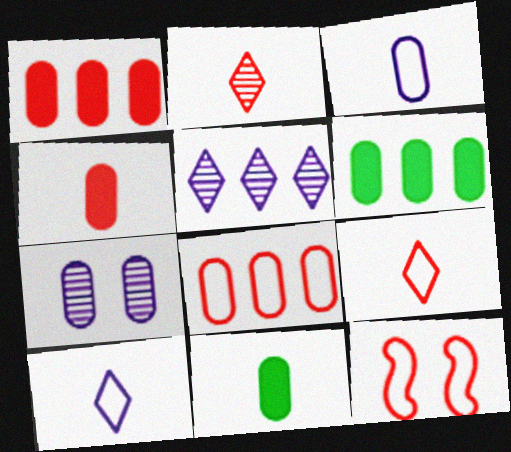[[1, 2, 12], 
[5, 11, 12], 
[7, 8, 11], 
[8, 9, 12]]